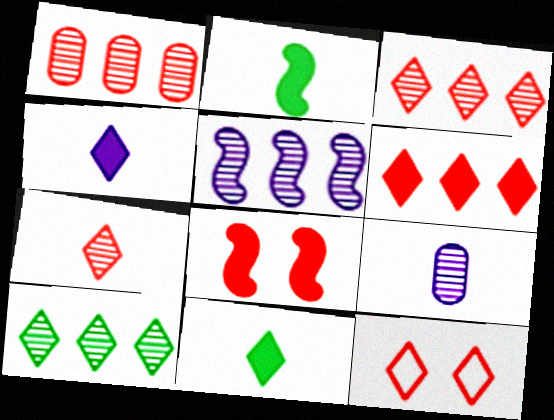[[1, 5, 10], 
[4, 10, 12], 
[6, 7, 12]]